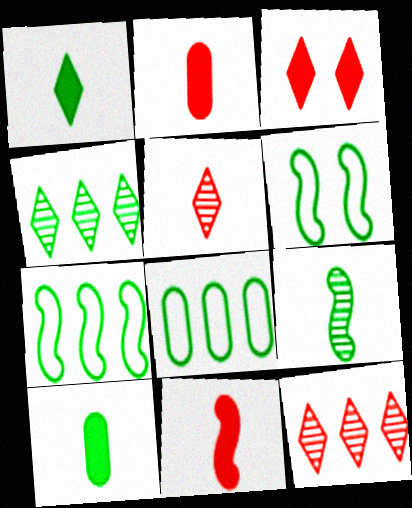[[4, 6, 10]]